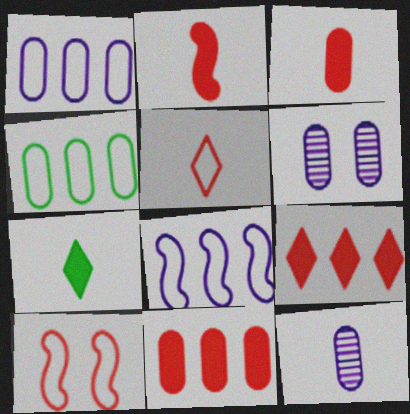[[3, 4, 6]]